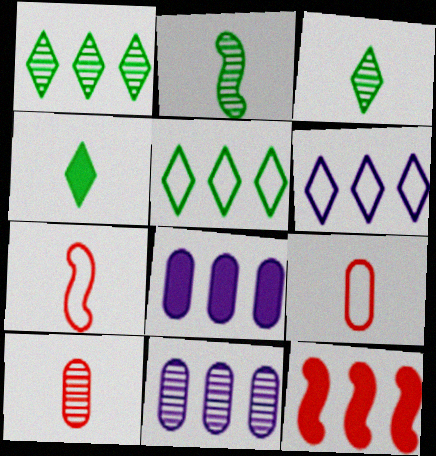[[5, 11, 12]]